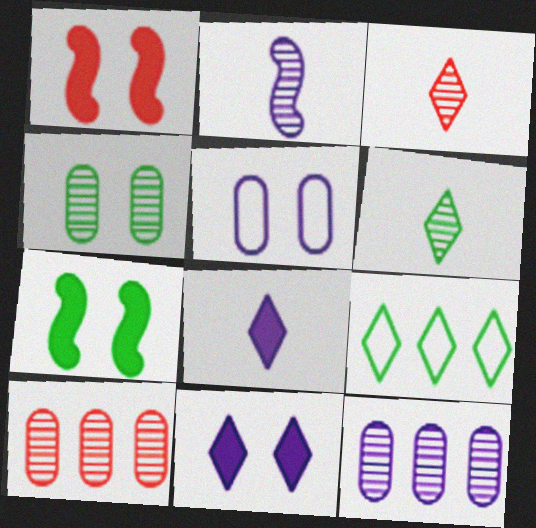[[3, 9, 11]]